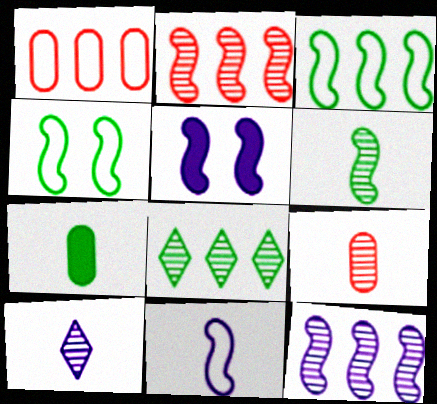[[4, 7, 8], 
[5, 11, 12], 
[6, 9, 10]]